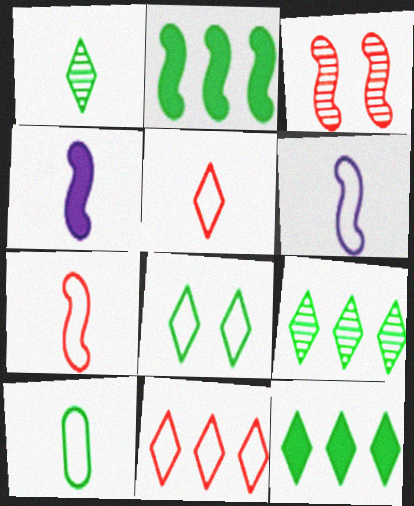[[1, 8, 12], 
[2, 3, 6], 
[5, 6, 10]]